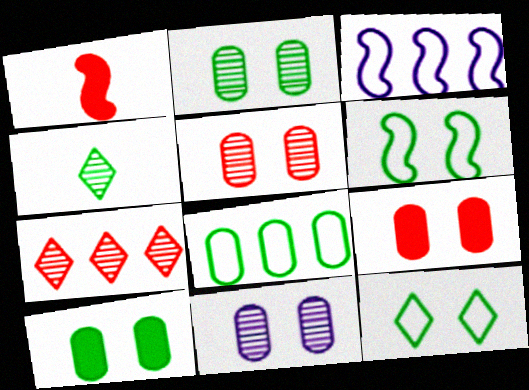[[2, 5, 11], 
[3, 4, 9]]